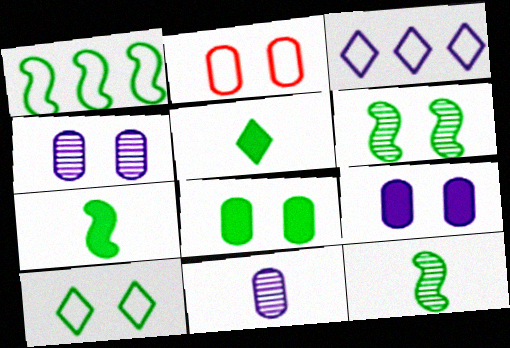[[1, 6, 7], 
[2, 4, 8], 
[6, 8, 10]]